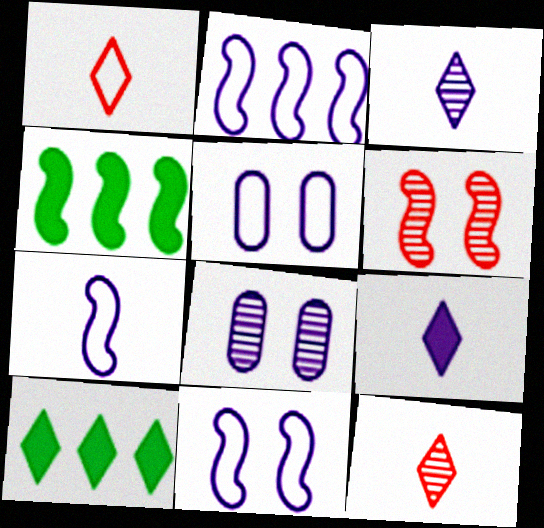[[1, 4, 8], 
[2, 7, 11], 
[2, 8, 9], 
[4, 5, 12], 
[4, 6, 7]]